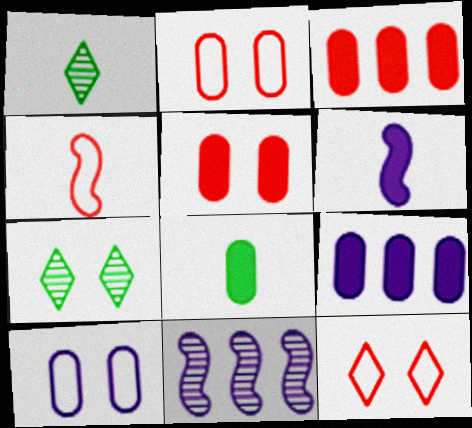[[4, 7, 9], 
[5, 8, 9], 
[8, 11, 12]]